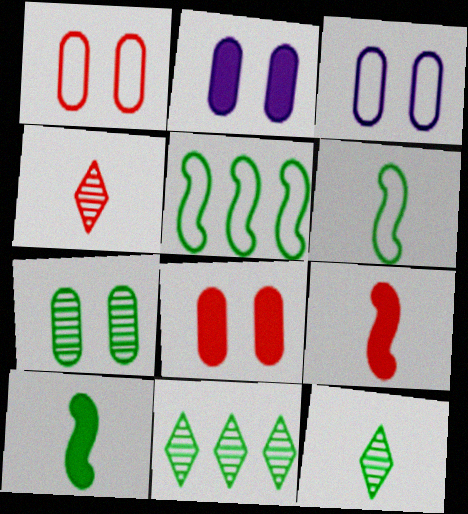[[1, 2, 7], 
[2, 4, 5], 
[3, 7, 8], 
[3, 9, 11]]